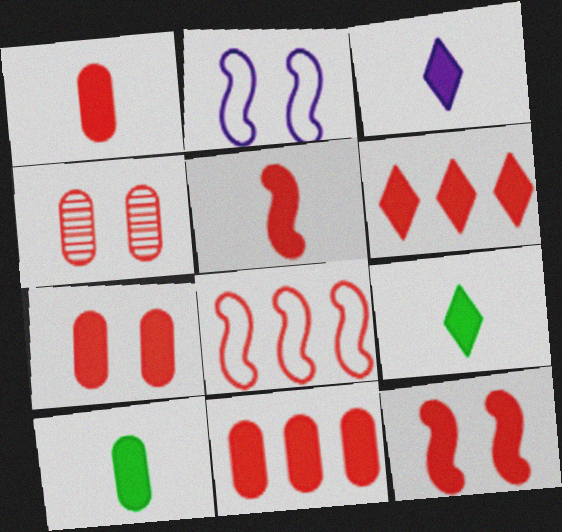[[1, 6, 12], 
[1, 7, 11], 
[3, 5, 10], 
[5, 6, 7]]